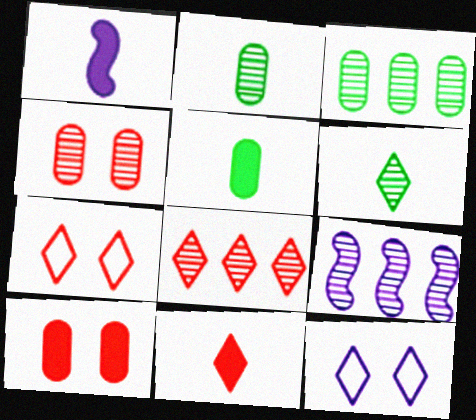[[1, 3, 7], 
[1, 5, 11], 
[3, 8, 9], 
[4, 6, 9], 
[5, 7, 9], 
[7, 8, 11]]